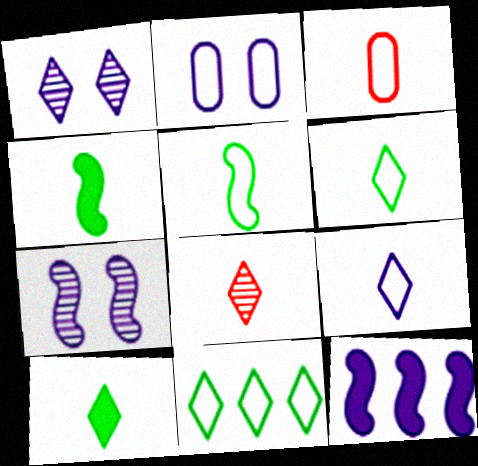[[3, 5, 9], 
[8, 9, 10]]